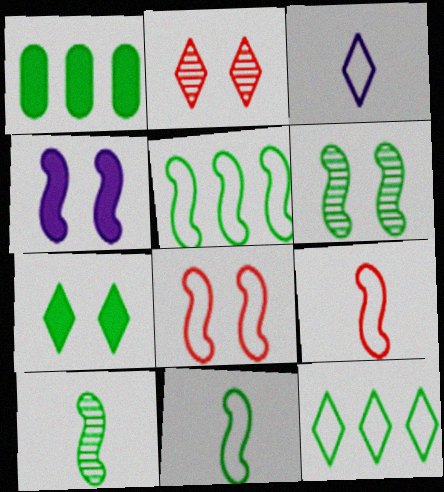[[4, 6, 8]]